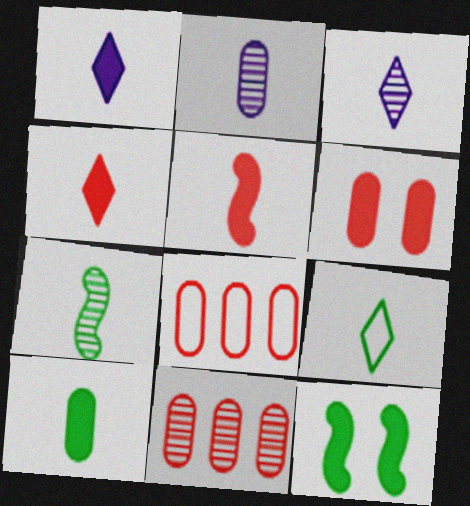[[1, 5, 10], 
[2, 5, 9], 
[3, 4, 9], 
[3, 8, 12], 
[7, 9, 10]]